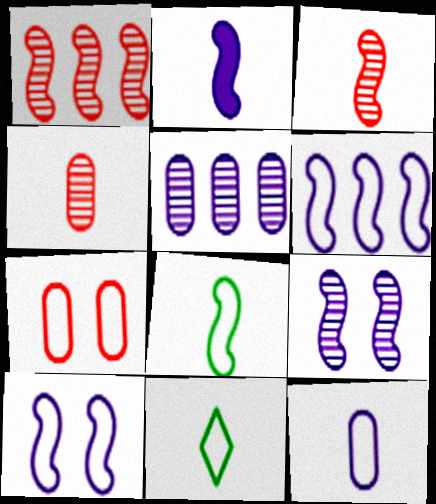[[2, 3, 8], 
[2, 4, 11], 
[2, 6, 9], 
[6, 7, 11]]